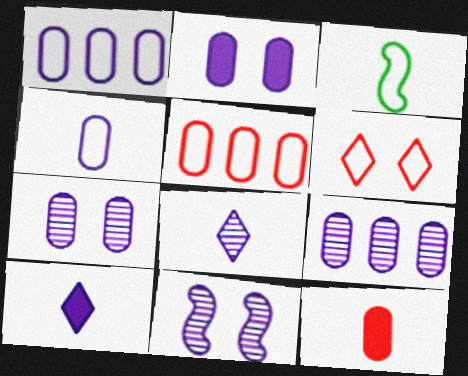[[1, 3, 6], 
[1, 10, 11], 
[2, 4, 9], 
[3, 8, 12], 
[8, 9, 11]]